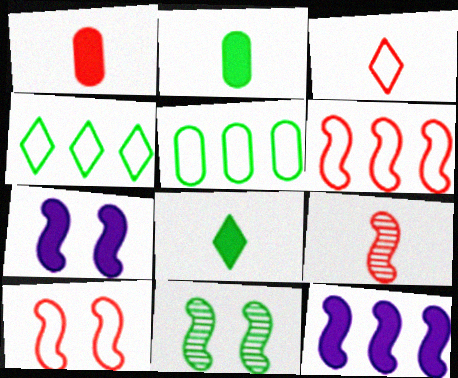[[1, 3, 9], 
[2, 4, 11], 
[5, 8, 11], 
[7, 10, 11]]